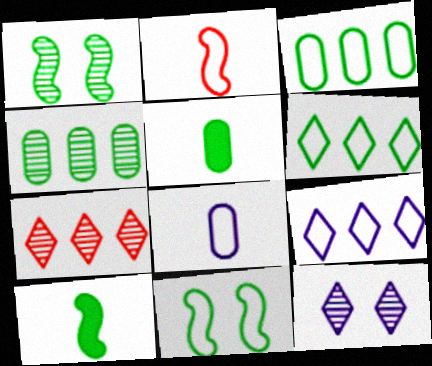[[1, 5, 6]]